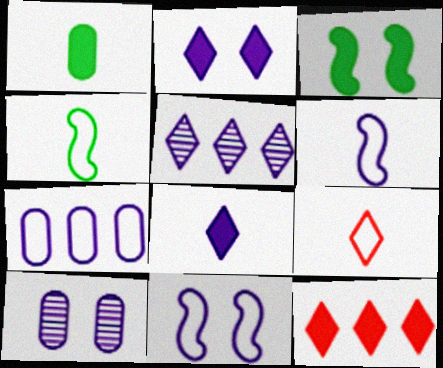[[2, 10, 11], 
[4, 10, 12]]